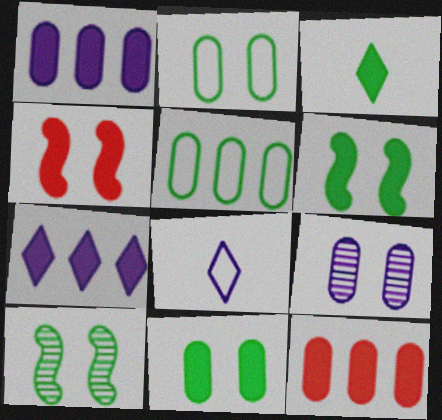[[1, 3, 4], 
[3, 5, 10], 
[8, 10, 12]]